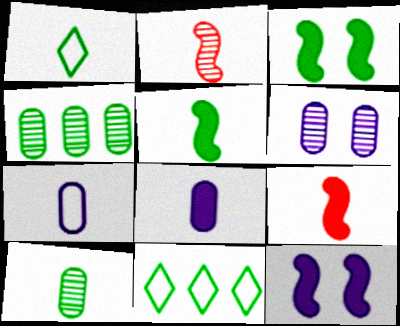[[1, 2, 8], 
[1, 3, 4], 
[1, 5, 10], 
[3, 10, 11], 
[6, 9, 11]]